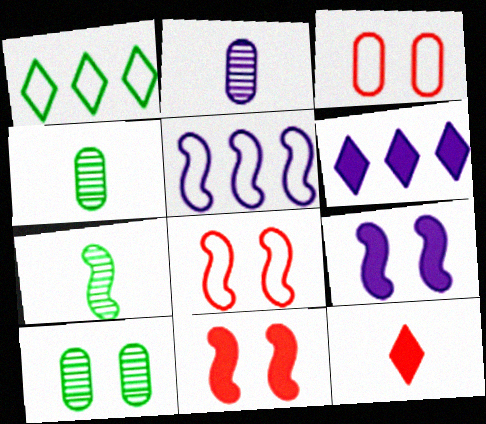[[1, 2, 11], 
[3, 6, 7], 
[4, 6, 8], 
[5, 7, 11], 
[5, 10, 12]]